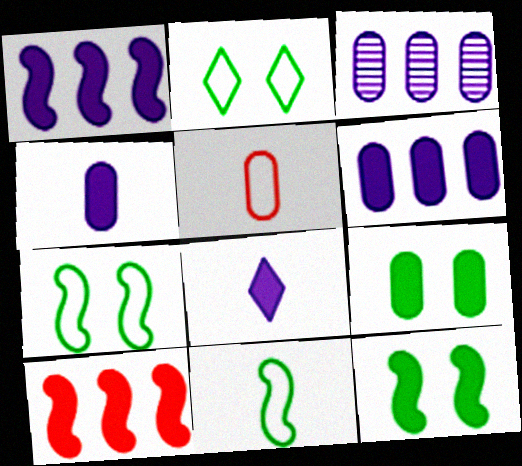[[3, 5, 9], 
[8, 9, 10]]